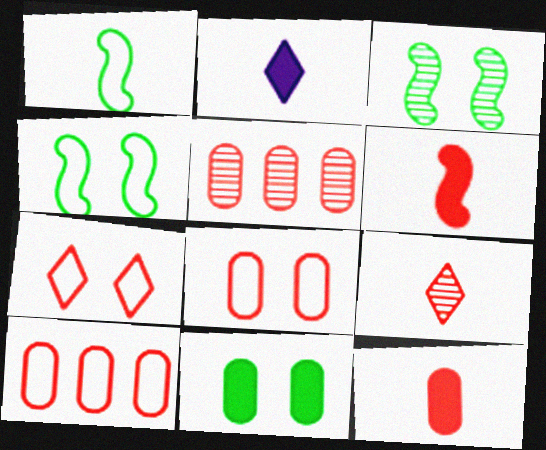[[2, 3, 10], 
[2, 4, 5], 
[5, 6, 7], 
[5, 8, 12]]